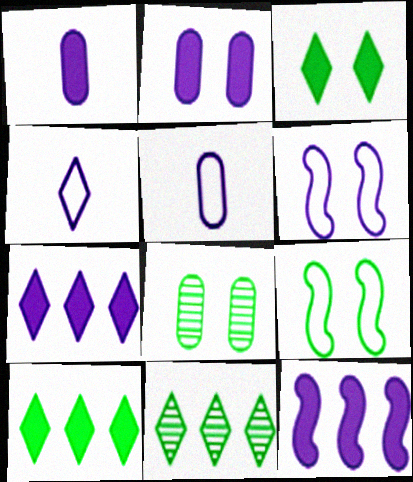[[3, 8, 9]]